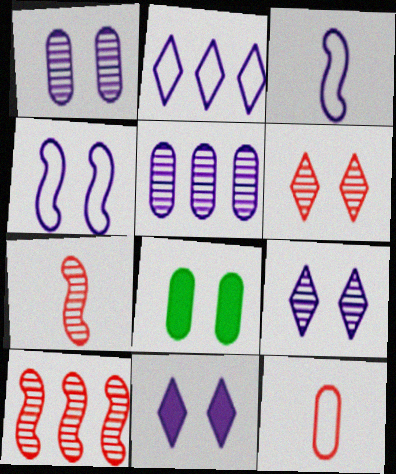[[1, 4, 11], 
[2, 7, 8], 
[3, 5, 11], 
[4, 6, 8], 
[5, 8, 12]]